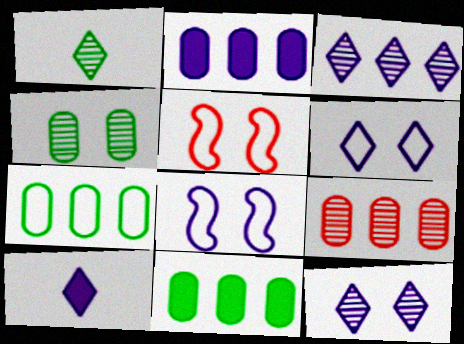[[1, 2, 5], 
[2, 7, 9], 
[3, 6, 10]]